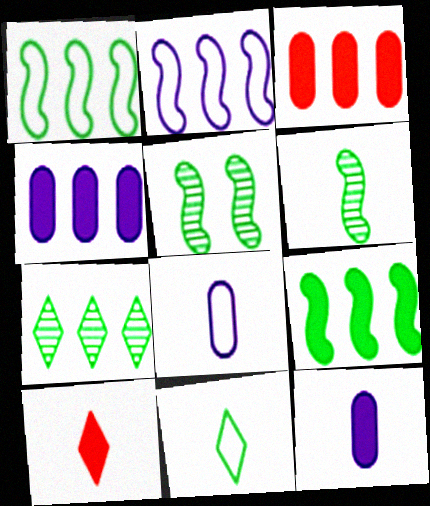[[2, 3, 7], 
[6, 8, 10]]